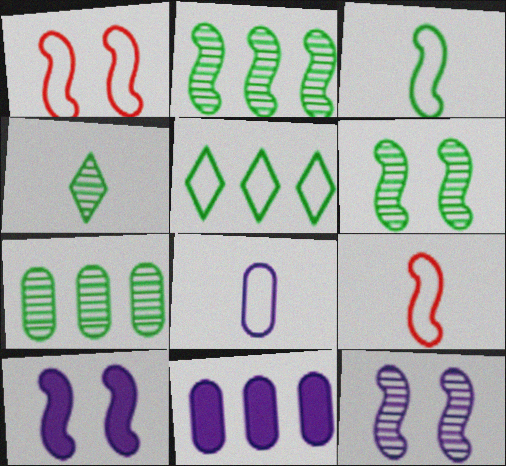[[1, 4, 11], 
[1, 5, 8], 
[1, 6, 10], 
[2, 9, 10], 
[4, 6, 7]]